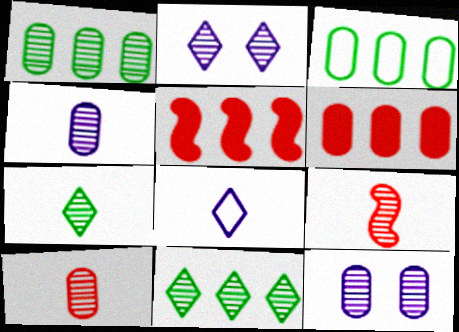[[1, 2, 9], 
[1, 10, 12], 
[4, 7, 9], 
[9, 11, 12]]